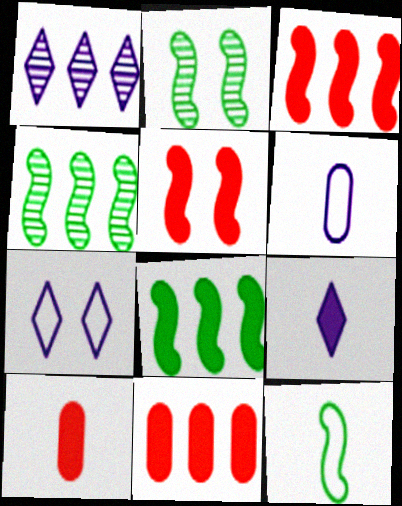[[1, 7, 9], 
[2, 8, 12], 
[4, 7, 10]]